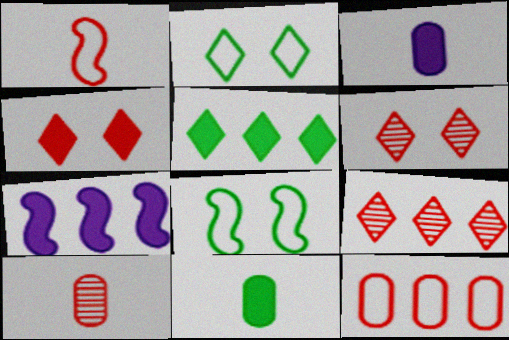[[2, 7, 10], 
[3, 8, 9], 
[4, 7, 11]]